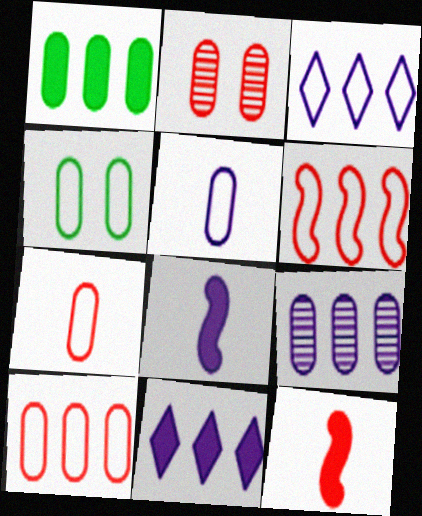[[1, 2, 5], 
[1, 9, 10], 
[4, 5, 10]]